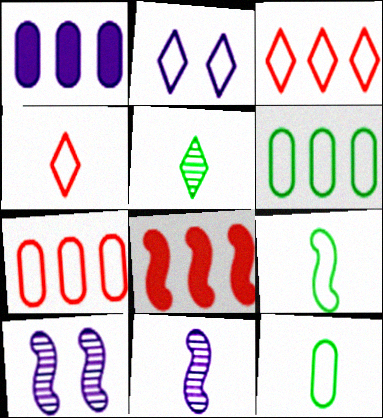[[1, 2, 11], 
[2, 7, 9], 
[8, 9, 10]]